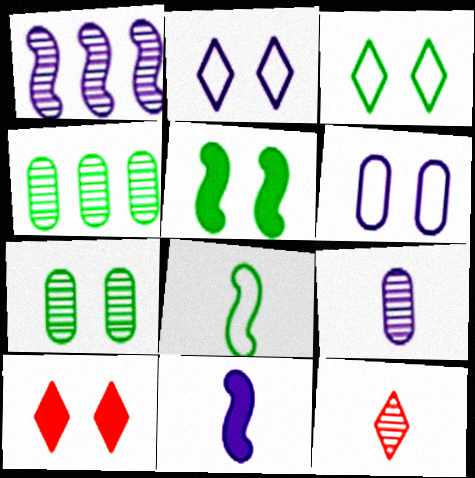[[1, 7, 12], 
[3, 5, 7]]